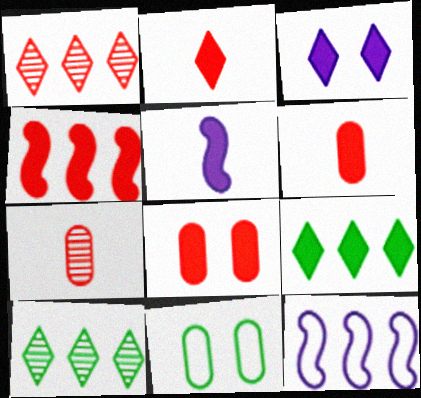[[1, 5, 11], 
[2, 3, 9], 
[2, 4, 8], 
[5, 8, 9]]